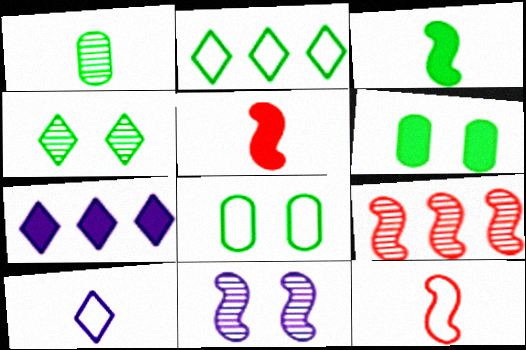[[1, 5, 10], 
[5, 6, 7], 
[6, 9, 10]]